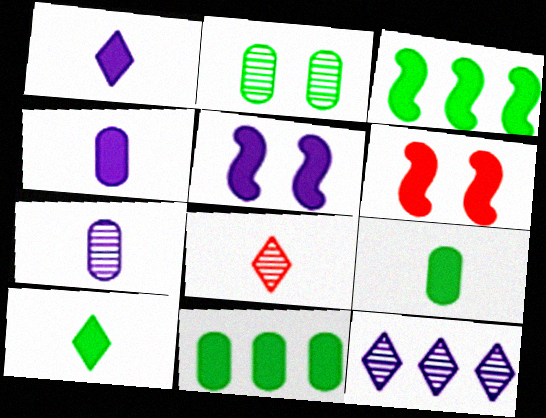[[1, 6, 11]]